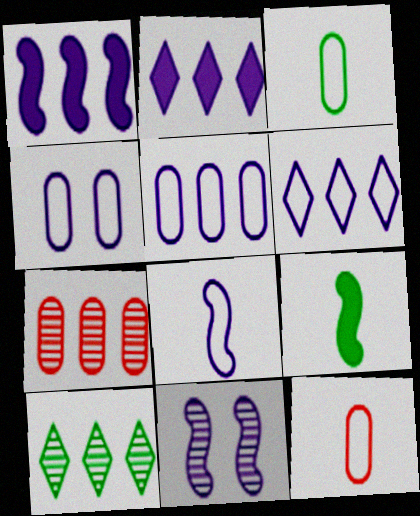[[1, 8, 11], 
[4, 6, 8]]